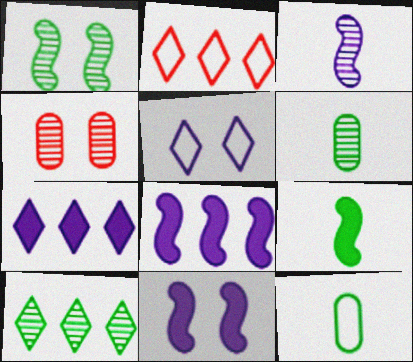[[1, 6, 10], 
[2, 6, 11], 
[2, 7, 10], 
[3, 4, 10]]